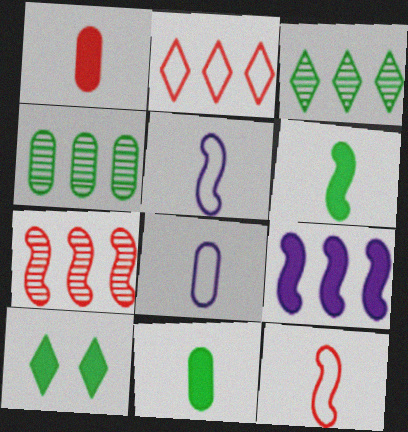[[1, 9, 10], 
[2, 4, 9], 
[7, 8, 10]]